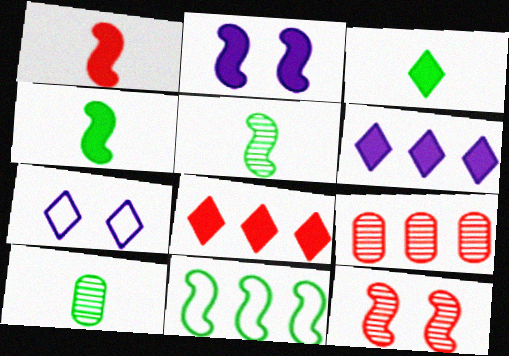[[4, 7, 9], 
[6, 9, 11]]